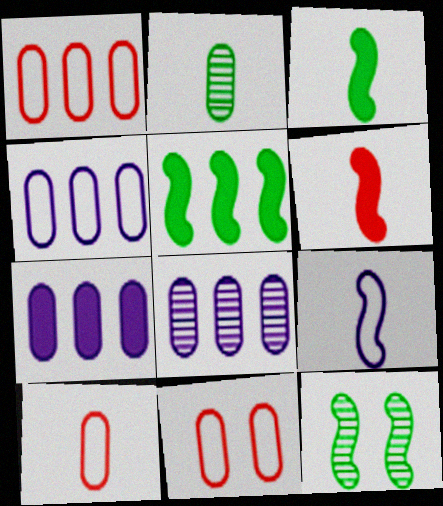[[1, 10, 11], 
[2, 7, 11], 
[4, 7, 8]]